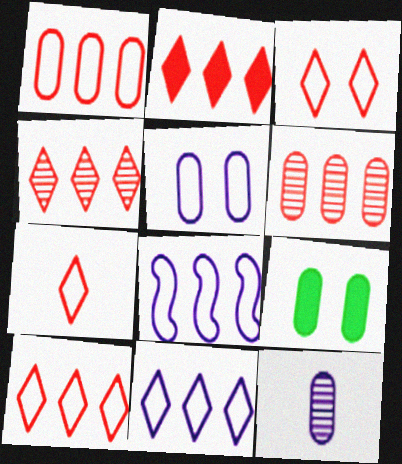[[1, 9, 12], 
[2, 4, 10], 
[3, 7, 10]]